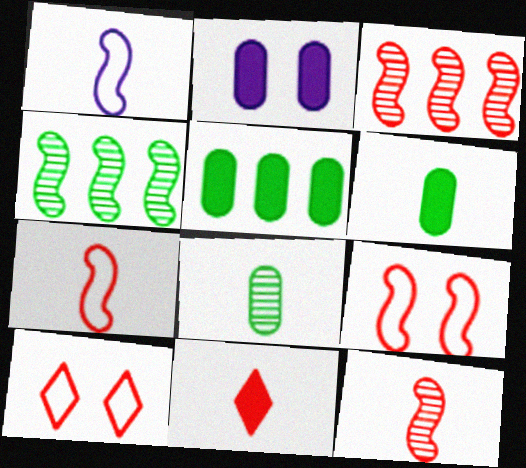[[1, 8, 11]]